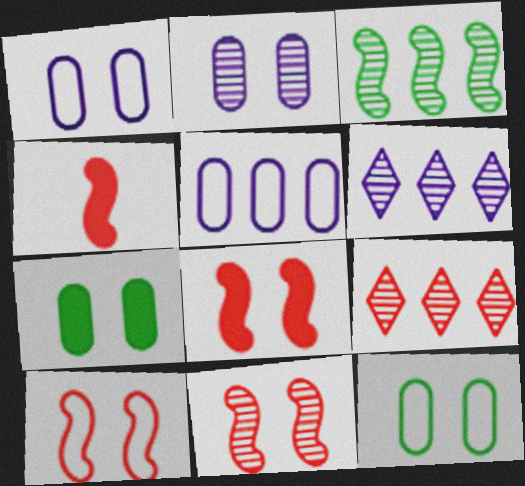[[4, 6, 12], 
[8, 10, 11]]